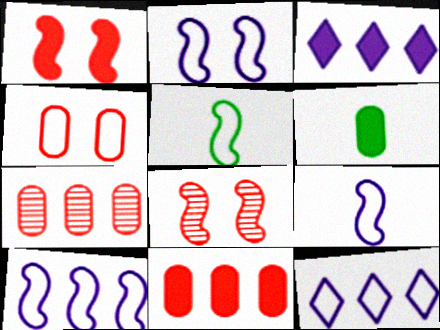[[1, 3, 6], 
[2, 9, 10], 
[4, 5, 12], 
[6, 8, 12]]